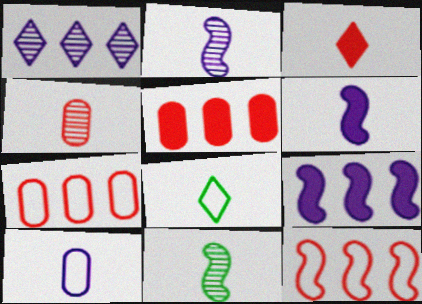[[3, 10, 11], 
[4, 6, 8]]